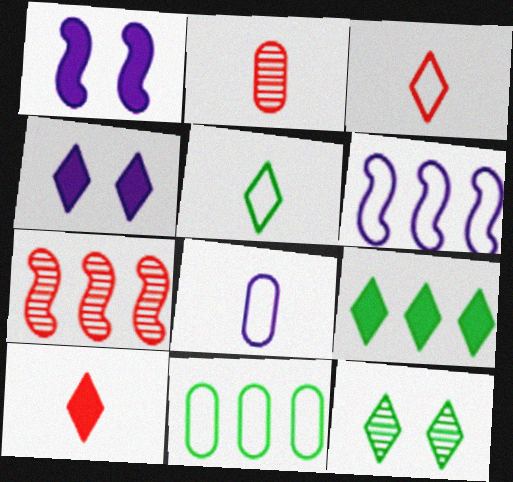[[4, 9, 10], 
[5, 9, 12]]